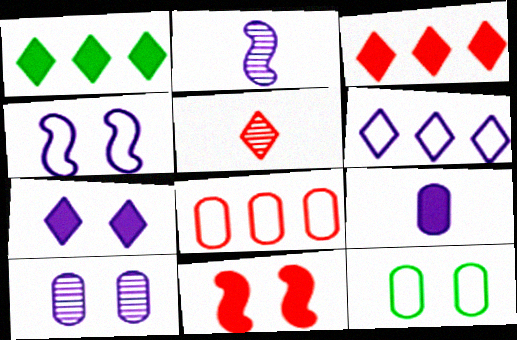[[1, 9, 11], 
[2, 3, 12], 
[4, 7, 10], 
[5, 8, 11]]